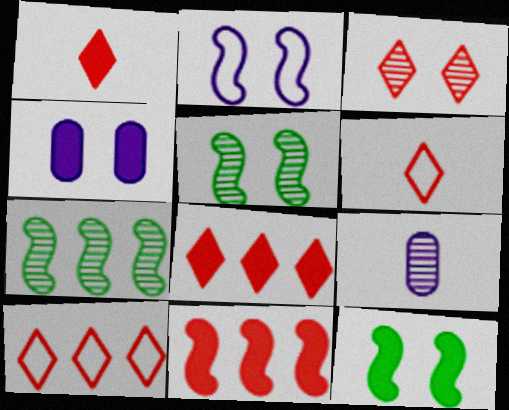[[1, 3, 10], 
[3, 6, 8], 
[3, 7, 9], 
[4, 6, 7], 
[9, 10, 12]]